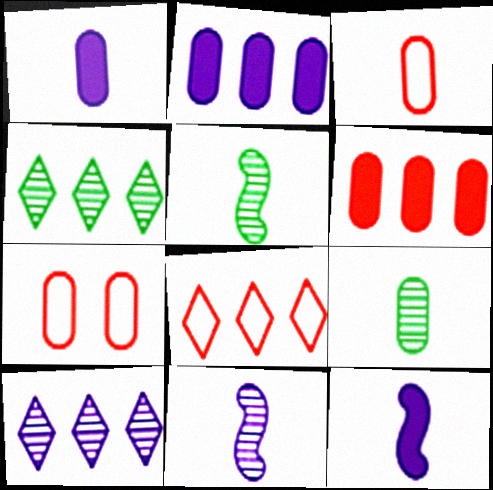[[1, 3, 9], 
[2, 7, 9], 
[4, 7, 12]]